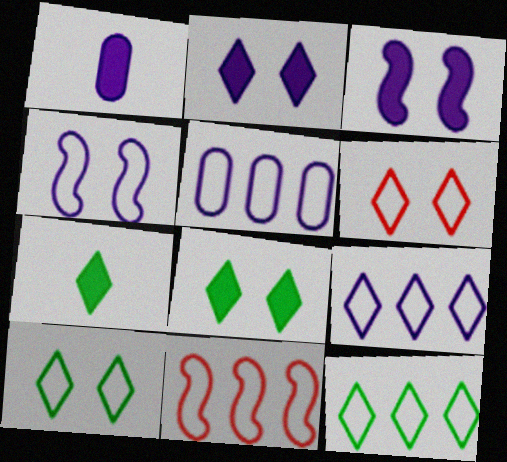[[5, 11, 12]]